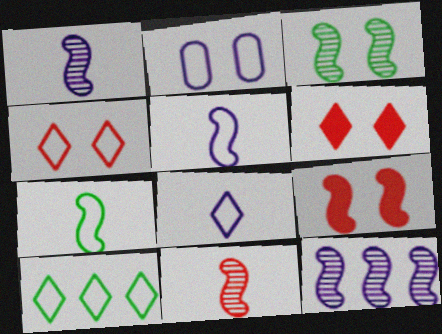[[2, 3, 6], 
[3, 11, 12], 
[4, 8, 10], 
[7, 9, 12]]